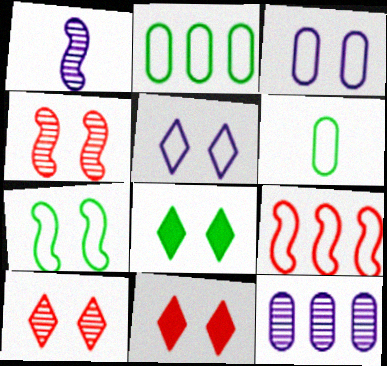[[1, 2, 11], 
[3, 4, 8], 
[5, 6, 9], 
[5, 8, 10]]